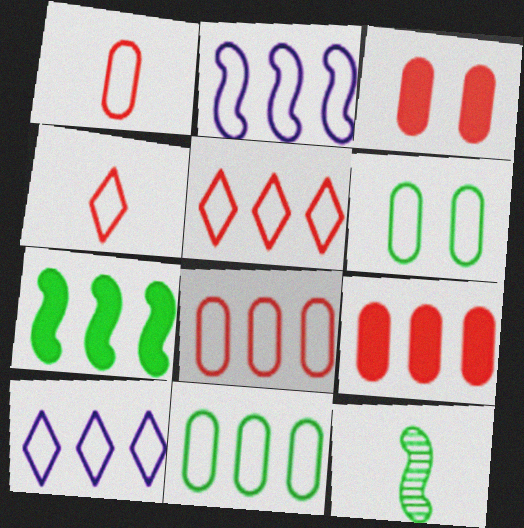[[2, 4, 6], 
[2, 5, 11], 
[3, 10, 12]]